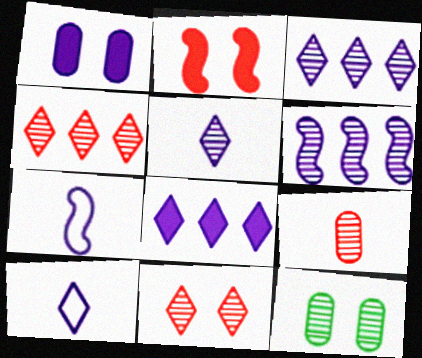[[1, 3, 7], 
[1, 6, 10]]